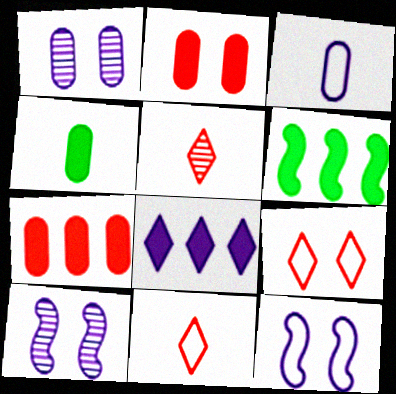[[1, 6, 11], 
[3, 8, 10], 
[6, 7, 8]]